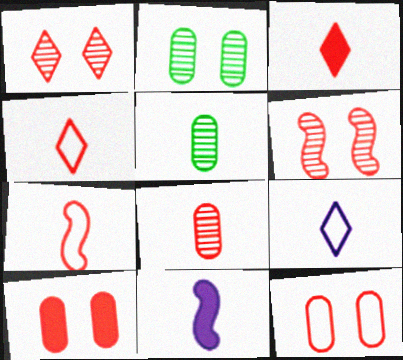[[3, 7, 8], 
[4, 5, 11]]